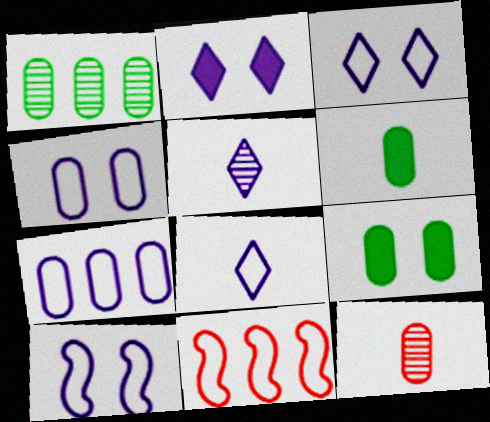[[3, 4, 10], 
[5, 9, 11], 
[7, 8, 10], 
[7, 9, 12]]